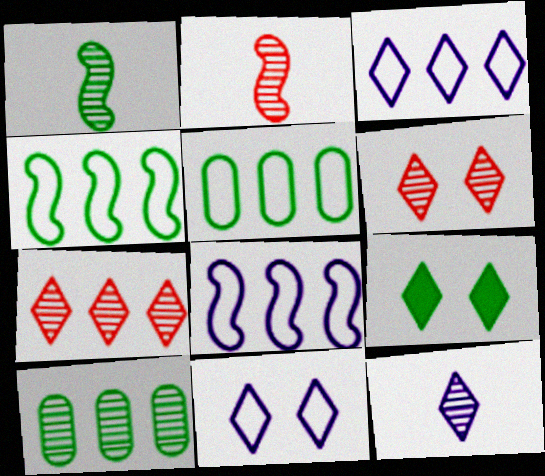[[1, 5, 9], 
[6, 9, 11]]